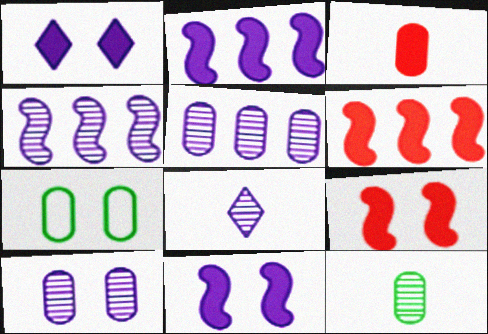[[3, 5, 7], 
[4, 8, 10], 
[6, 7, 8]]